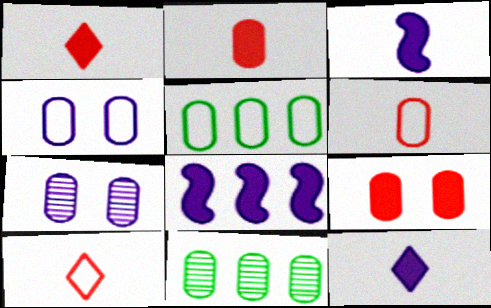[[2, 4, 11], 
[2, 5, 7], 
[4, 5, 6]]